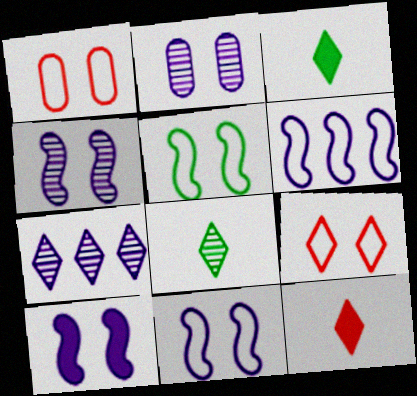[[3, 7, 9], 
[4, 10, 11]]